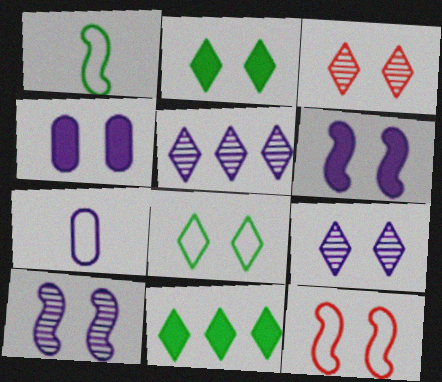[[5, 6, 7]]